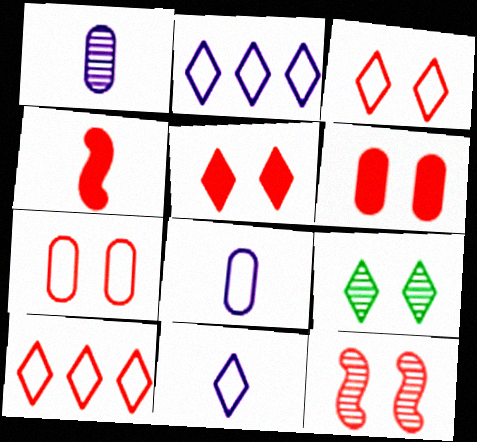[[3, 6, 12], 
[5, 7, 12]]